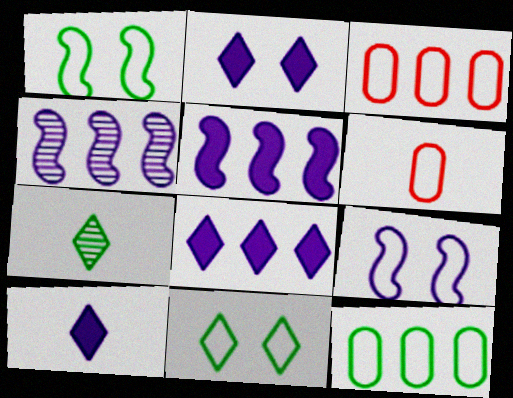[[2, 8, 10]]